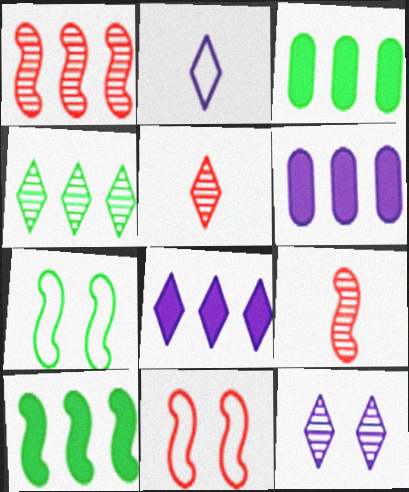[[2, 8, 12], 
[4, 5, 12], 
[5, 6, 7]]